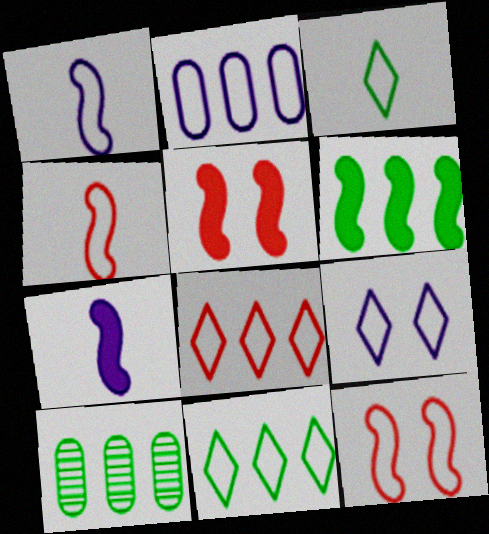[[1, 2, 9], 
[2, 3, 12], 
[3, 8, 9], 
[5, 6, 7], 
[6, 10, 11]]